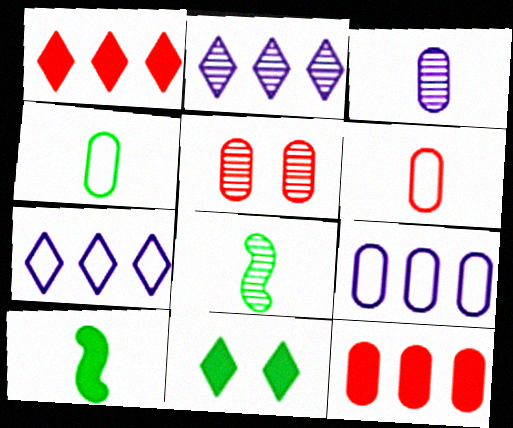[[2, 5, 8], 
[5, 6, 12], 
[5, 7, 10]]